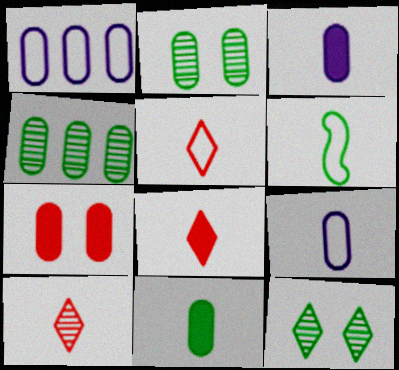[[3, 6, 10], 
[4, 7, 9], 
[5, 6, 9], 
[5, 8, 10]]